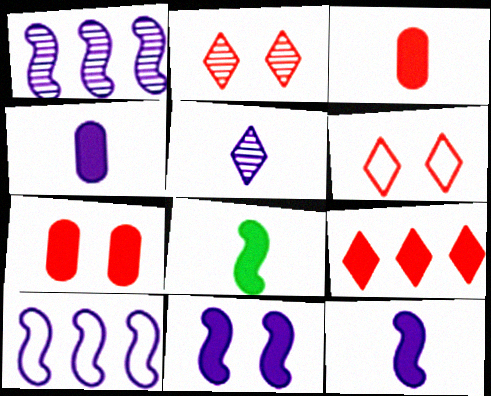[]